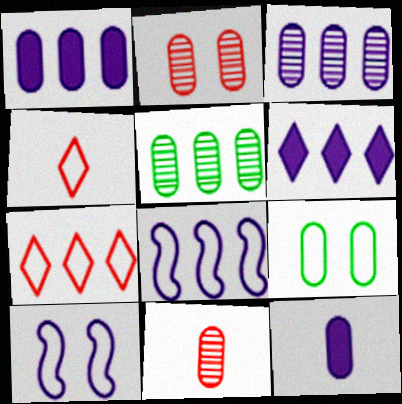[[1, 9, 11], 
[3, 6, 8], 
[4, 8, 9]]